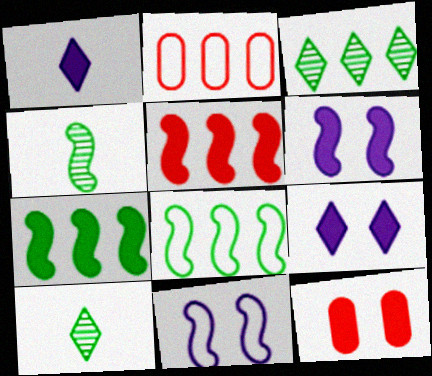[[1, 7, 12], 
[2, 4, 9], 
[2, 6, 10], 
[4, 5, 11]]